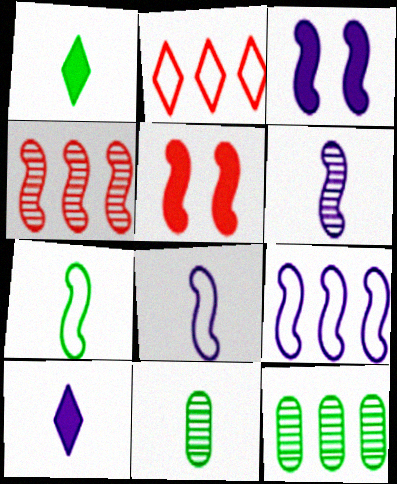[[1, 7, 11], 
[2, 3, 11], 
[3, 4, 7], 
[3, 6, 9]]